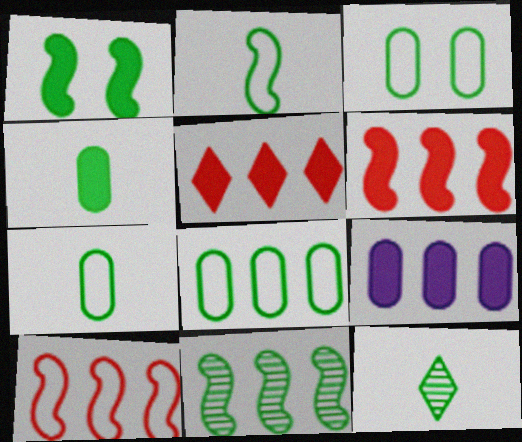[[1, 2, 11], 
[1, 8, 12], 
[2, 4, 12], 
[3, 7, 8]]